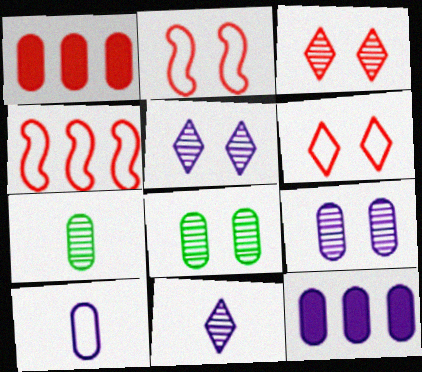[[1, 8, 10], 
[9, 10, 12]]